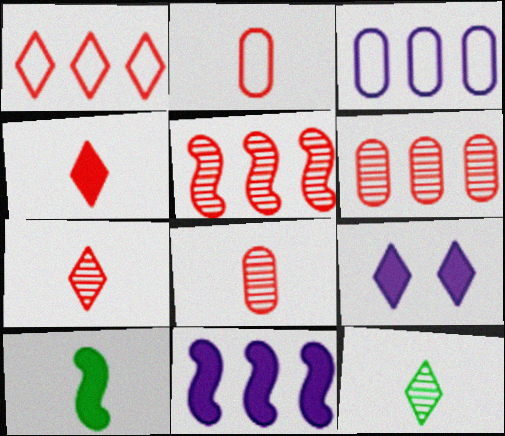[[1, 9, 12]]